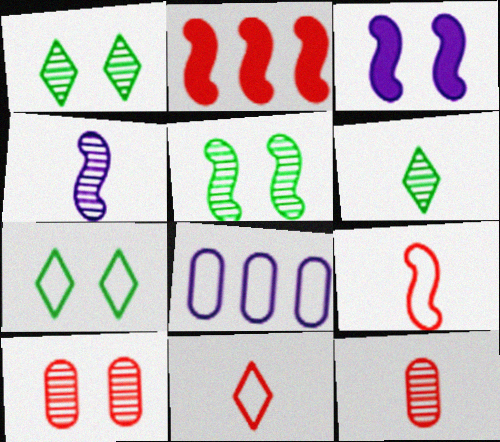[[2, 10, 11], 
[3, 7, 10], 
[4, 6, 12], 
[7, 8, 9]]